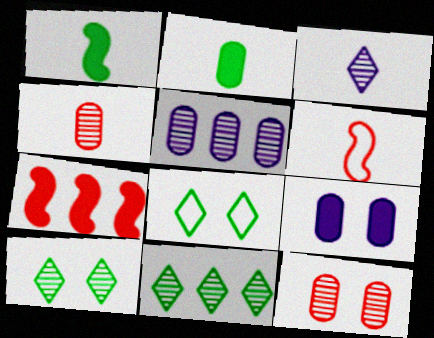[[2, 3, 6], 
[6, 9, 11]]